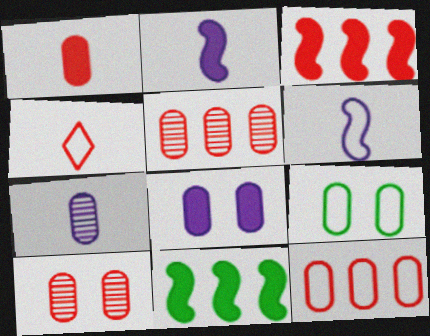[[1, 10, 12], 
[3, 4, 10], 
[8, 9, 10]]